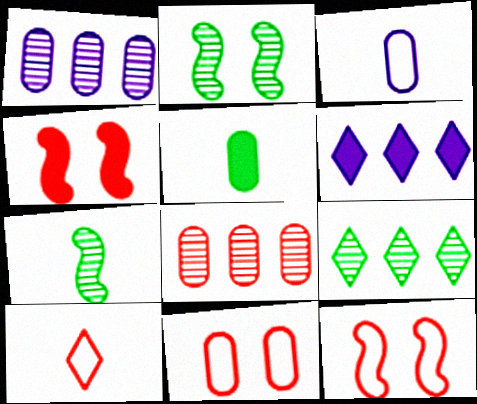[[1, 5, 11], 
[3, 4, 9], 
[4, 5, 6], 
[4, 8, 10], 
[6, 7, 11]]